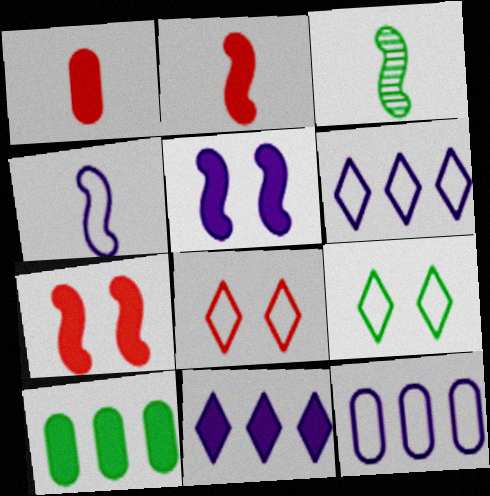[[2, 3, 4], 
[3, 9, 10]]